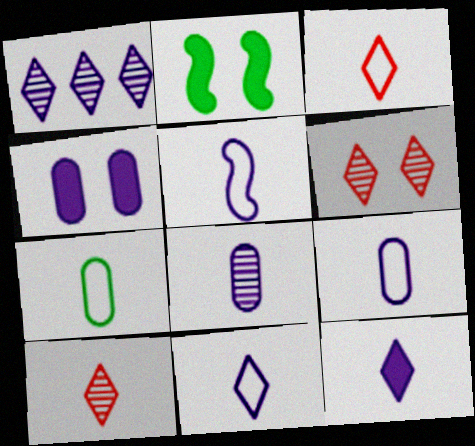[[1, 4, 5], 
[3, 5, 7], 
[5, 8, 12], 
[5, 9, 11]]